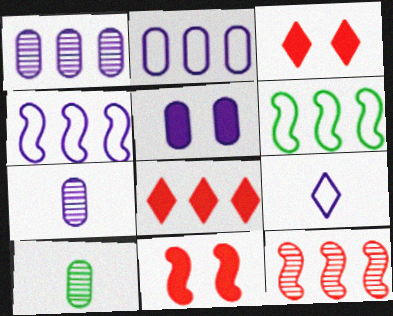[[1, 6, 8], 
[2, 5, 7], 
[3, 4, 10], 
[3, 6, 7]]